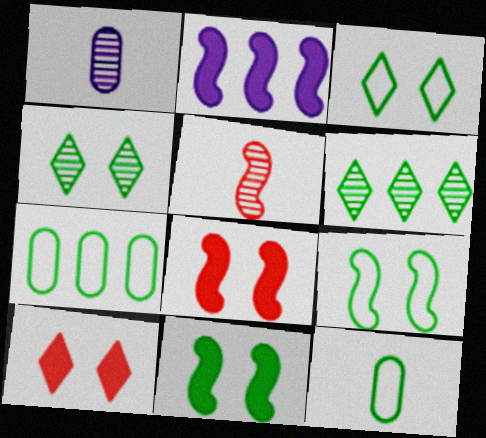[[2, 5, 9], 
[6, 11, 12]]